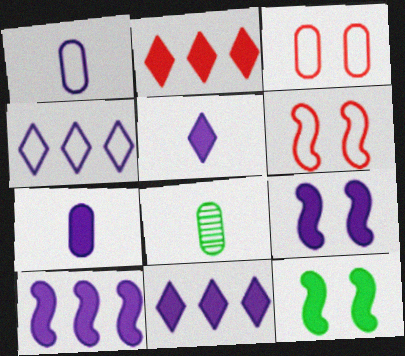[[2, 7, 12], 
[6, 8, 11], 
[7, 9, 11]]